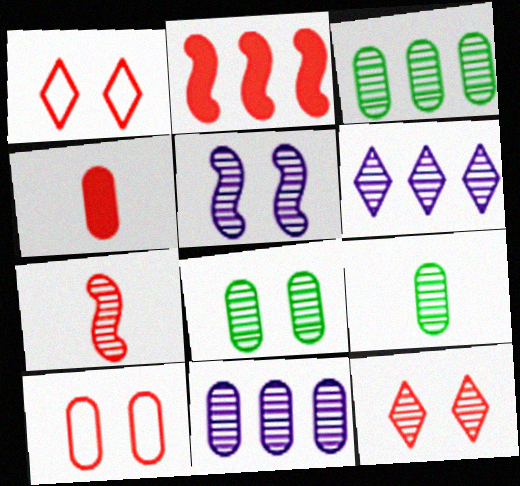[[3, 8, 9], 
[5, 8, 12], 
[6, 7, 8]]